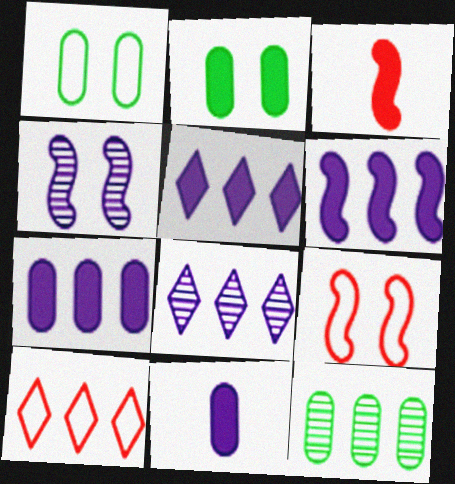[[1, 3, 8], 
[2, 3, 5], 
[5, 6, 7], 
[6, 10, 12]]